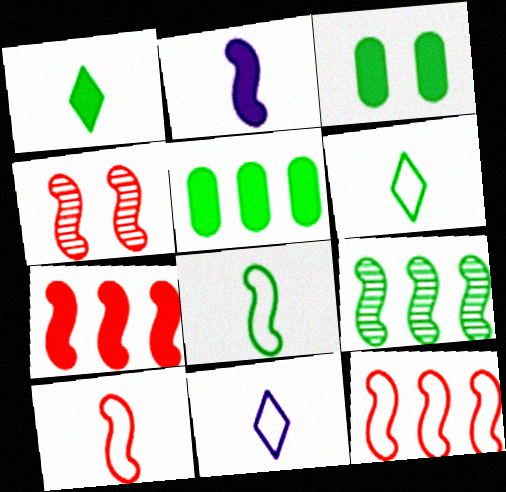[[3, 6, 9], 
[4, 5, 11], 
[4, 7, 10]]